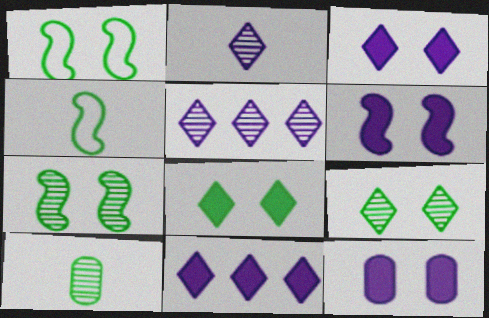[[3, 6, 12]]